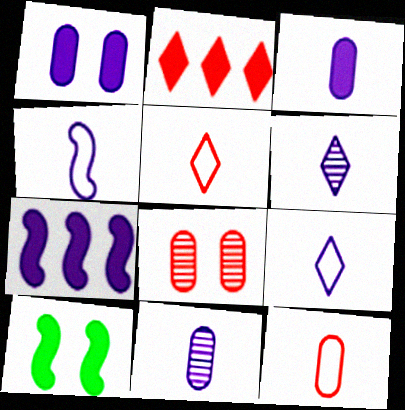[[2, 3, 10], 
[3, 4, 6]]